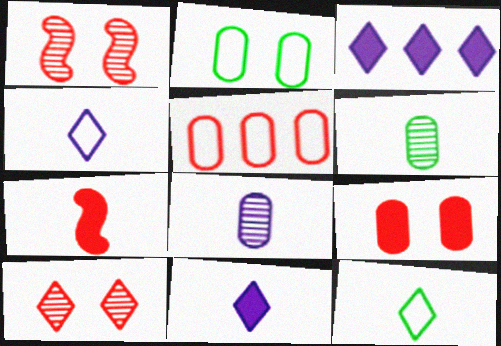[[3, 10, 12], 
[4, 6, 7], 
[5, 7, 10], 
[7, 8, 12]]